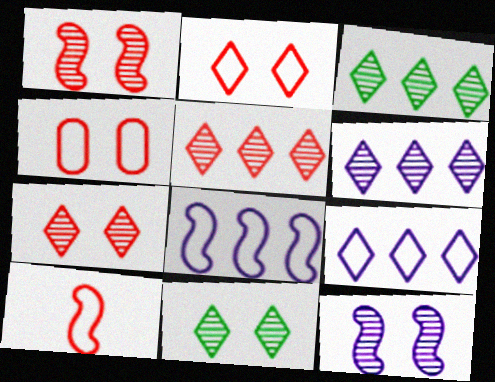[[3, 5, 6]]